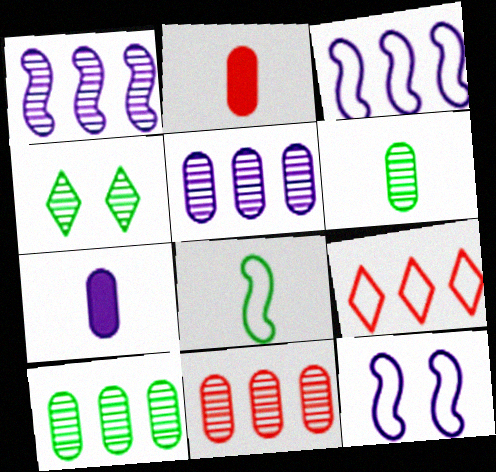[[2, 3, 4], 
[5, 10, 11]]